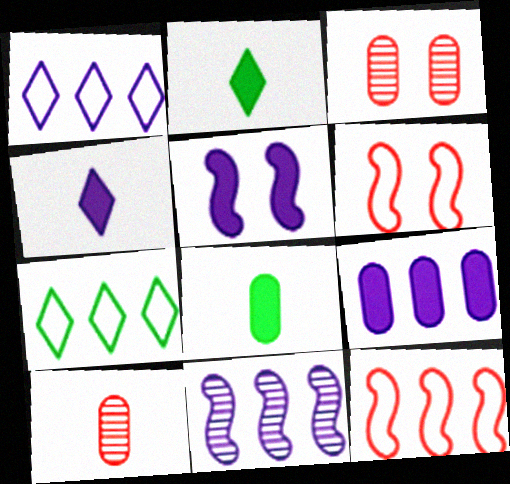[[1, 9, 11], 
[4, 5, 9], 
[5, 7, 10]]